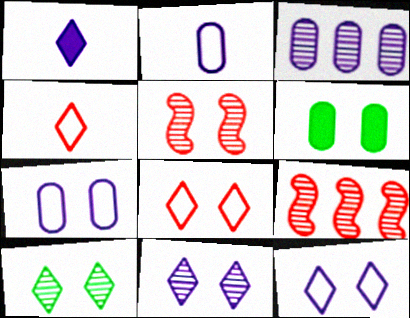[[5, 6, 12]]